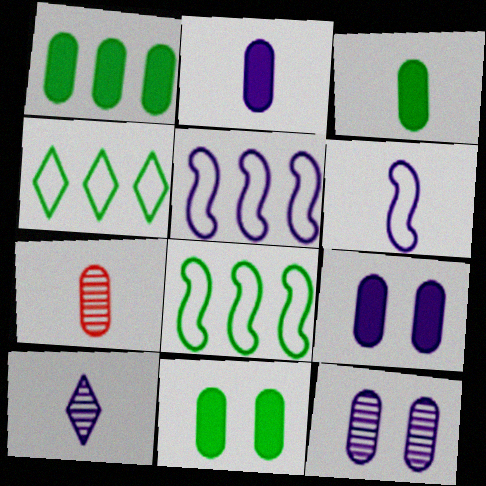[[1, 3, 11], 
[2, 6, 10], 
[5, 9, 10]]